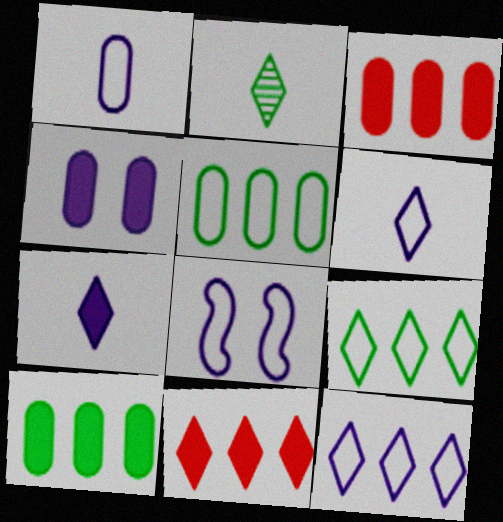[[1, 8, 12], 
[2, 3, 8]]